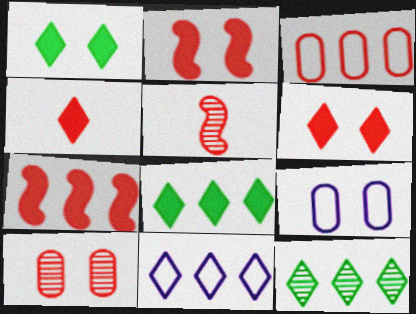[[3, 5, 6], 
[5, 8, 9]]